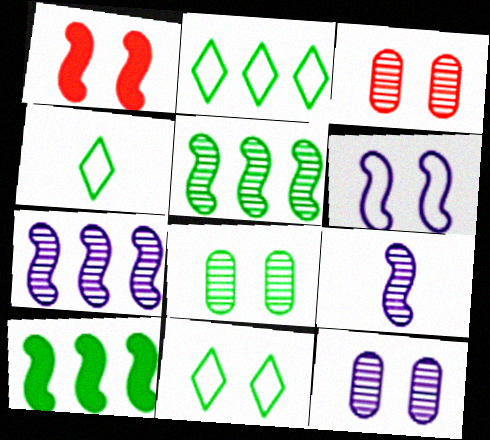[[1, 11, 12], 
[2, 4, 11], 
[3, 8, 12], 
[4, 8, 10]]